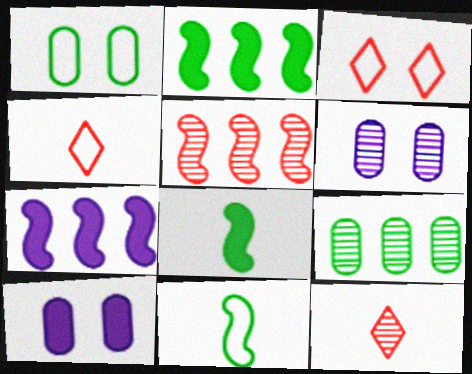[[1, 7, 12], 
[2, 4, 6]]